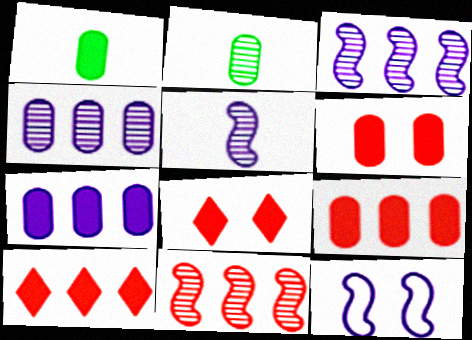[[1, 6, 7], 
[2, 10, 12]]